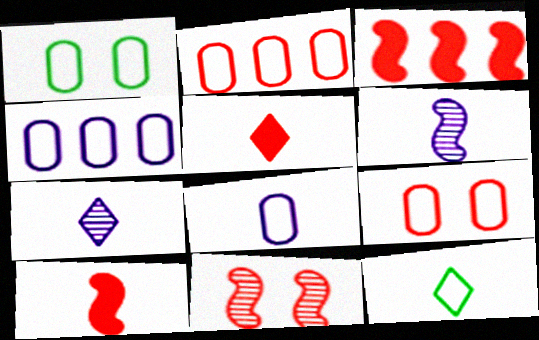[[1, 2, 8], 
[1, 3, 7], 
[2, 5, 11], 
[5, 7, 12]]